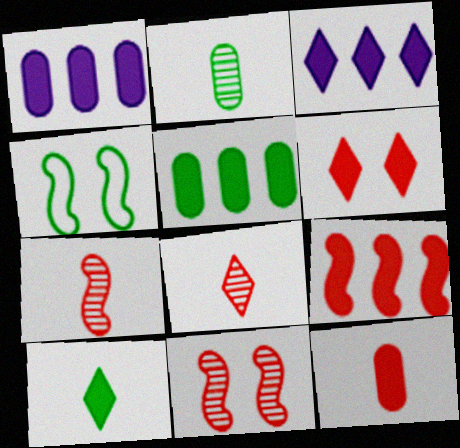[[1, 4, 8], 
[3, 5, 9], 
[3, 6, 10], 
[6, 9, 12]]